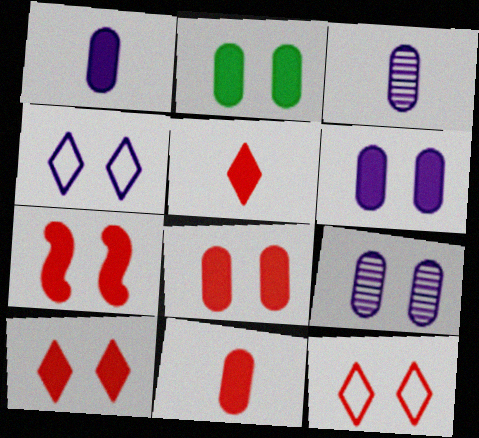[[2, 6, 8], 
[7, 8, 10]]